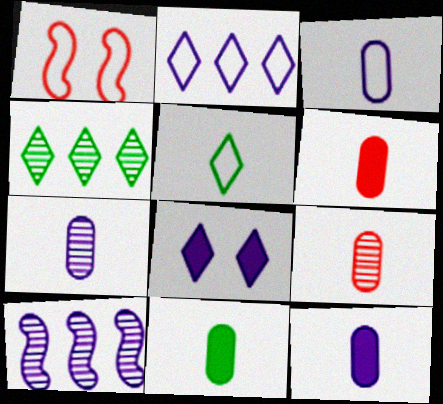[[1, 4, 12], 
[3, 7, 12], 
[3, 8, 10], 
[3, 9, 11], 
[6, 11, 12]]